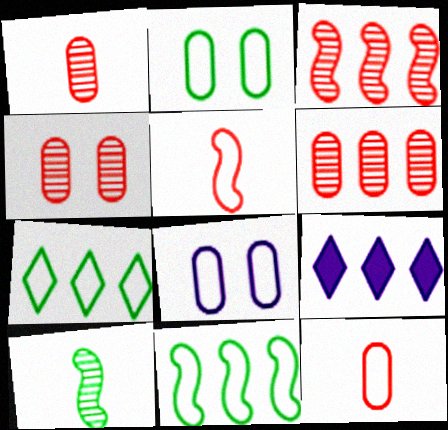[[1, 4, 6], 
[5, 7, 8], 
[6, 9, 11]]